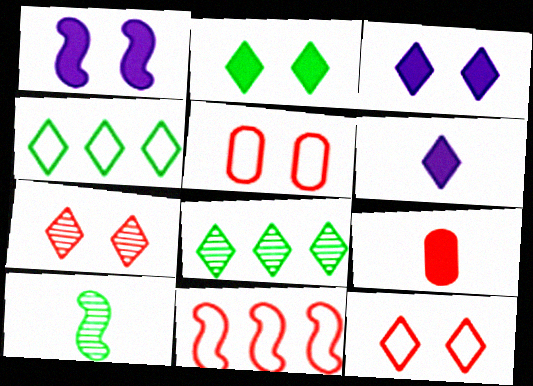[[1, 10, 11], 
[4, 6, 7], 
[6, 8, 12], 
[7, 9, 11]]